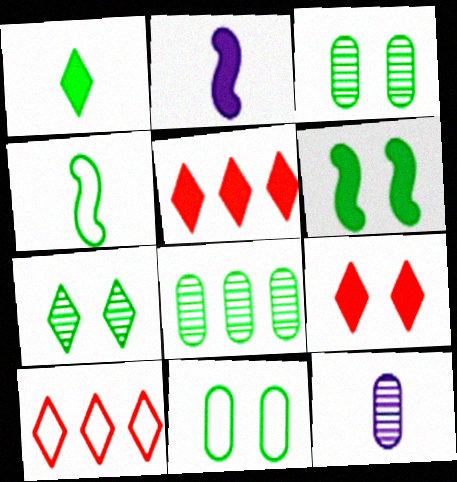[[2, 3, 10], 
[6, 7, 11], 
[6, 10, 12]]